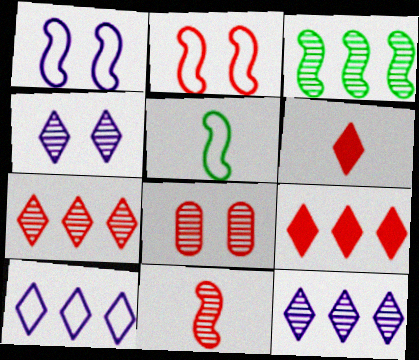[[7, 8, 11]]